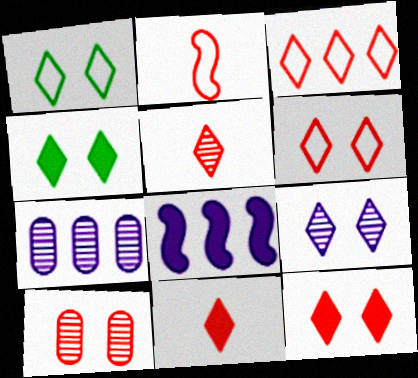[[1, 9, 12], 
[2, 4, 7], 
[3, 5, 12], 
[4, 6, 9]]